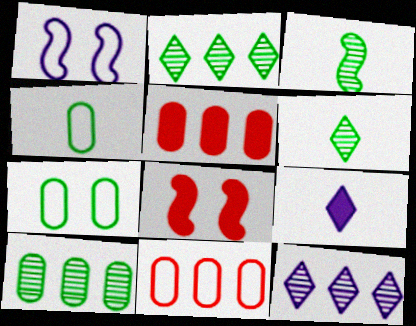[[1, 5, 6], 
[4, 8, 12]]